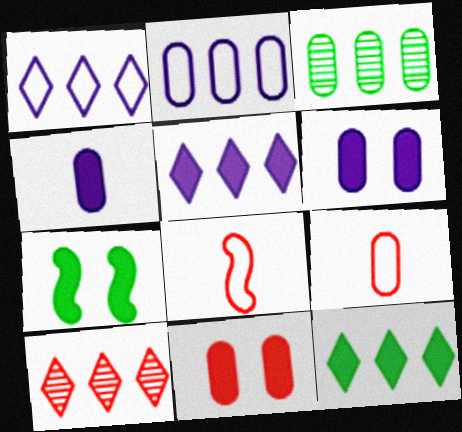[[1, 10, 12], 
[3, 6, 9], 
[8, 10, 11]]